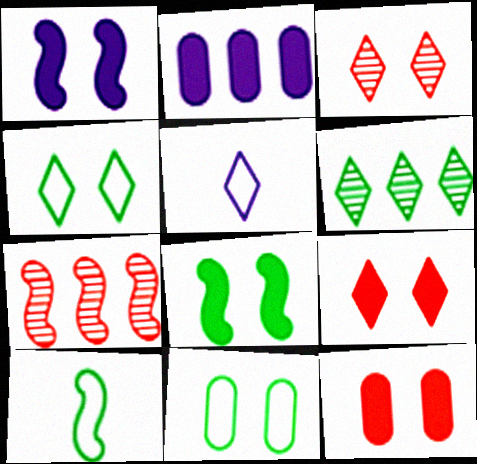[[1, 3, 11], 
[1, 7, 10], 
[2, 3, 10], 
[5, 6, 9]]